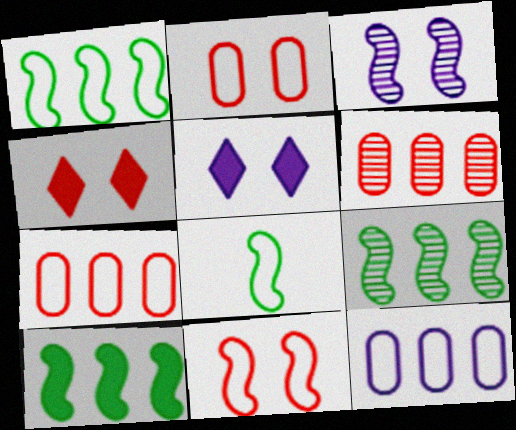[[1, 9, 10], 
[5, 6, 8]]